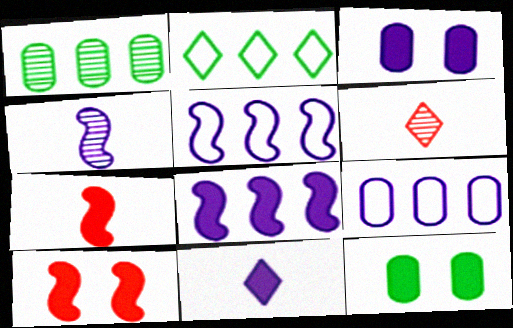[[3, 8, 11], 
[5, 6, 12]]